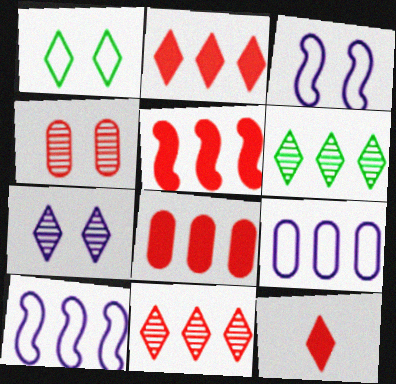[[2, 5, 8], 
[5, 6, 9], 
[6, 8, 10]]